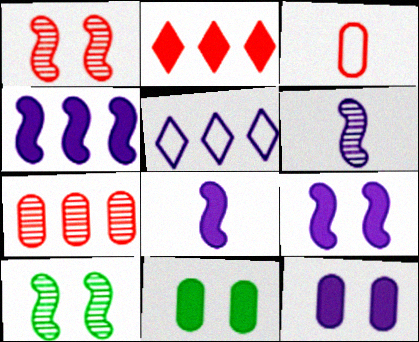[[1, 2, 3], 
[2, 8, 11], 
[4, 8, 9], 
[5, 6, 12]]